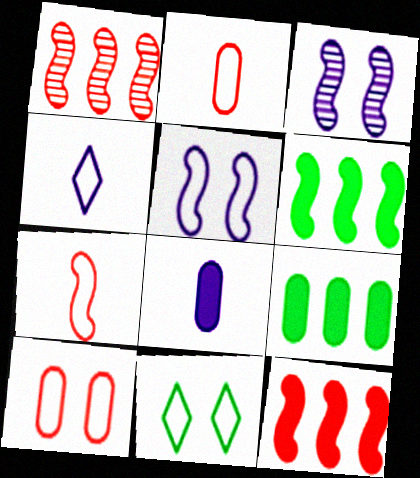[[1, 8, 11], 
[3, 6, 7], 
[5, 10, 11]]